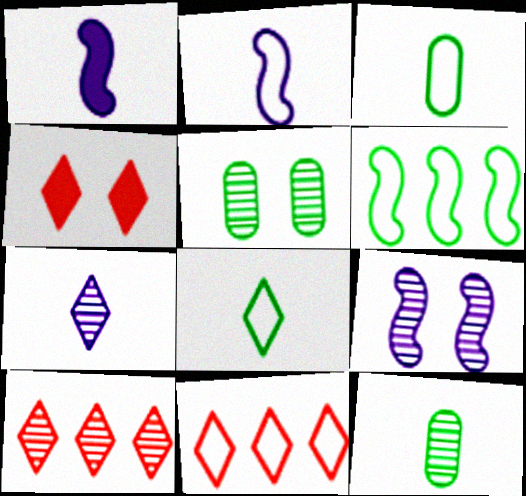[[1, 5, 11], 
[9, 10, 12]]